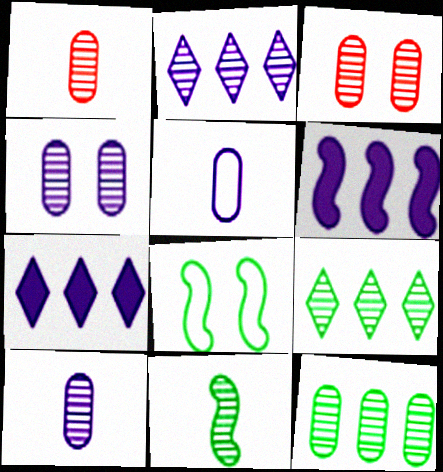[[1, 4, 12], 
[1, 7, 8], 
[2, 3, 11], 
[3, 10, 12]]